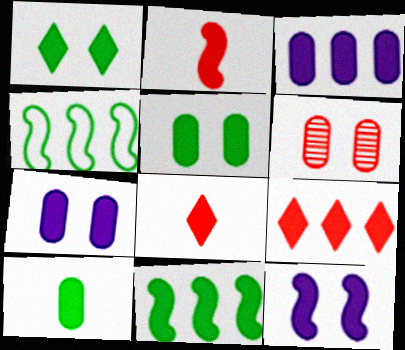[[1, 2, 3], 
[1, 10, 11], 
[2, 11, 12], 
[3, 9, 11], 
[7, 8, 11], 
[9, 10, 12]]